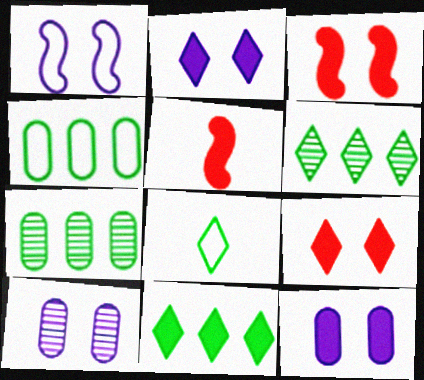[[1, 2, 10], 
[5, 11, 12]]